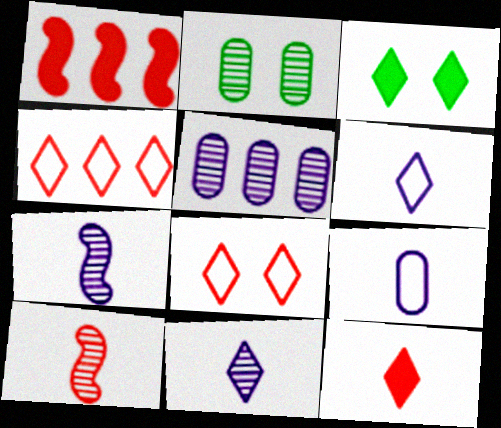[[1, 2, 6], 
[3, 4, 11]]